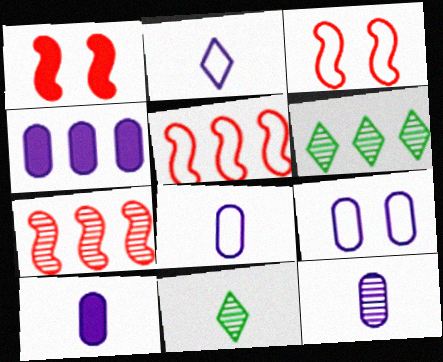[[1, 6, 8], 
[3, 4, 11], 
[3, 6, 10], 
[4, 5, 6], 
[4, 9, 12], 
[8, 10, 12]]